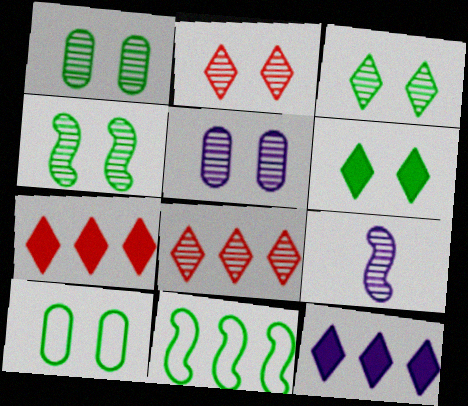[[1, 3, 4], 
[1, 8, 9], 
[2, 4, 5], 
[4, 6, 10], 
[7, 9, 10]]